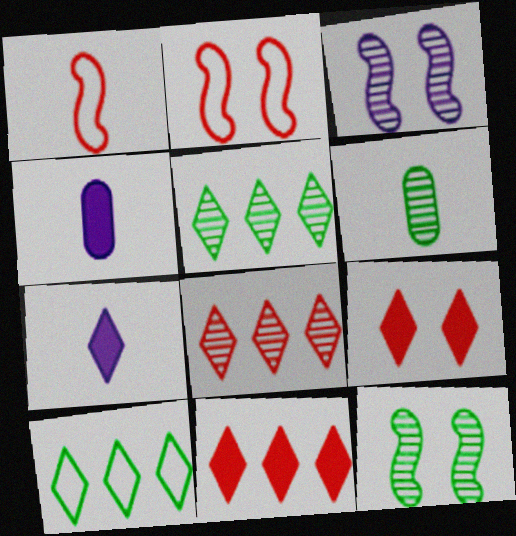[[1, 6, 7], 
[2, 4, 5], 
[3, 6, 8], 
[5, 6, 12]]